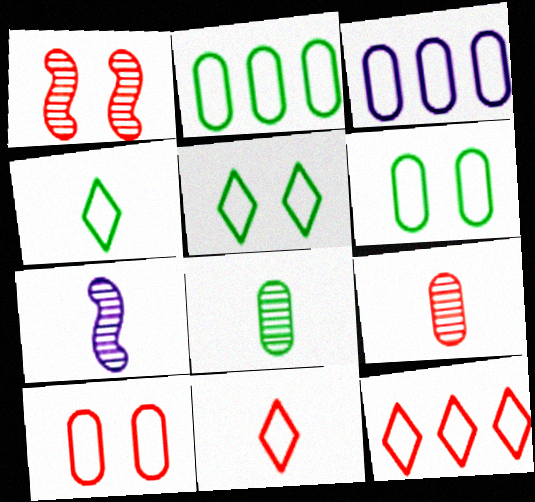[]